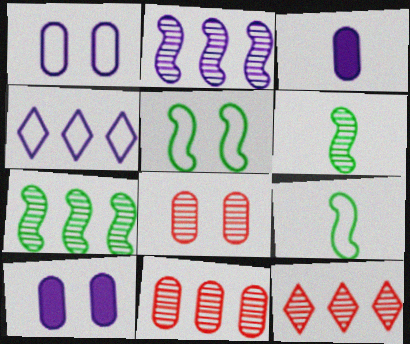[[3, 5, 12], 
[9, 10, 12]]